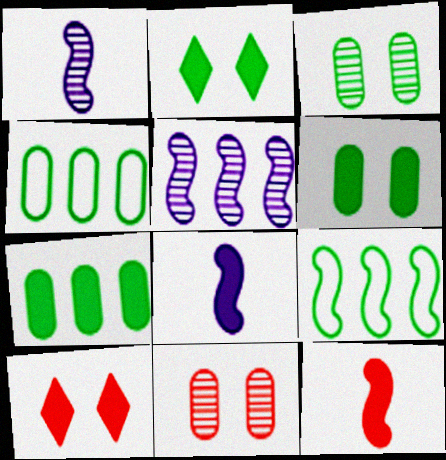[[1, 4, 10], 
[7, 8, 10]]